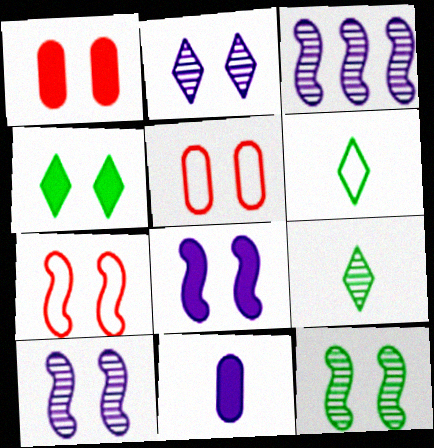[[1, 3, 6], 
[1, 4, 8], 
[4, 5, 10], 
[7, 8, 12]]